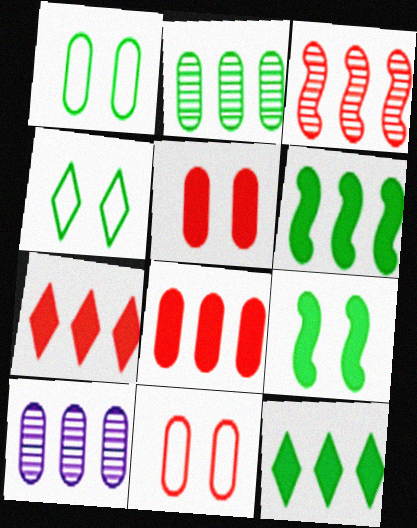[]